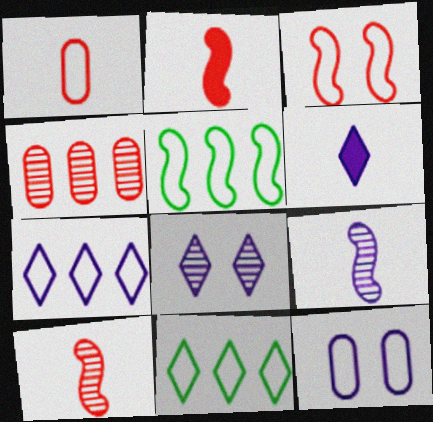[[6, 7, 8]]